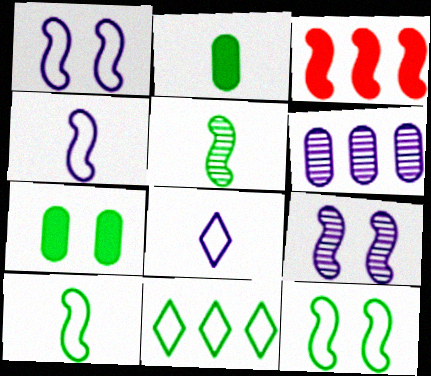[[1, 3, 5], 
[3, 6, 11], 
[3, 9, 10], 
[5, 7, 11]]